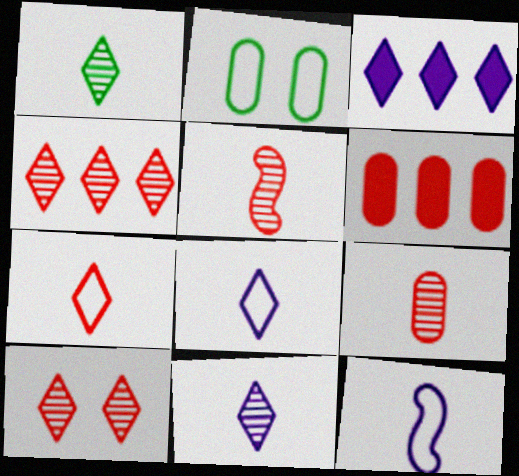[[2, 3, 5]]